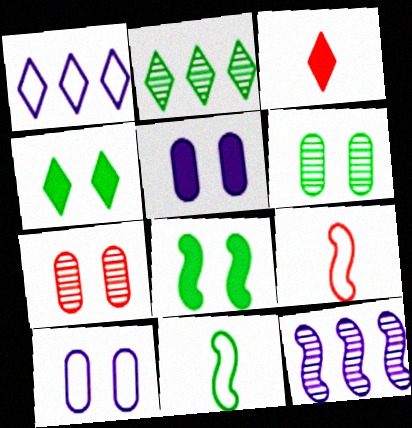[[2, 5, 9], 
[8, 9, 12]]